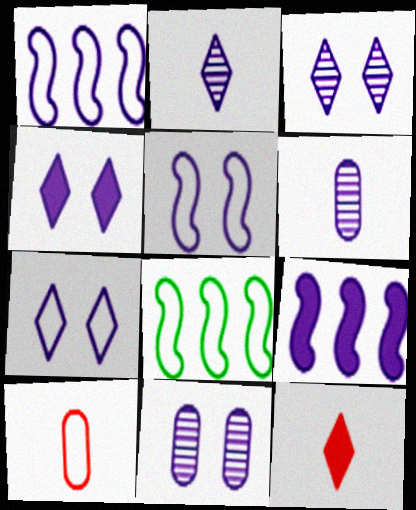[[1, 4, 6], 
[3, 4, 7], 
[4, 5, 11], 
[6, 7, 9], 
[7, 8, 10], 
[8, 11, 12]]